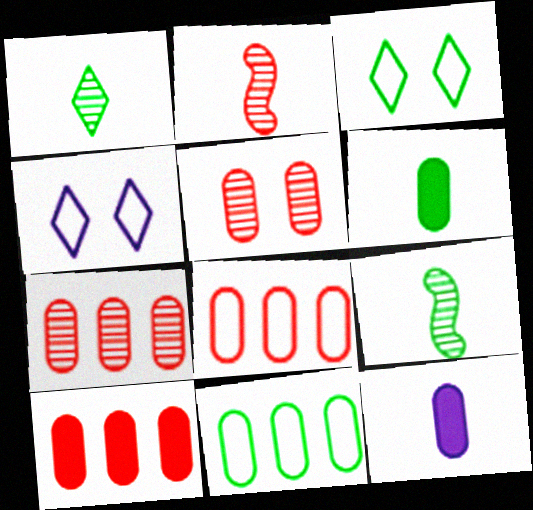[[4, 9, 10], 
[5, 11, 12], 
[7, 8, 10]]